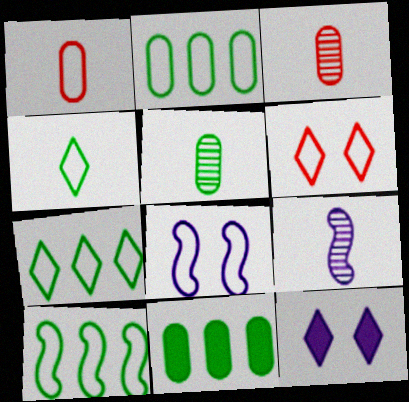[[1, 7, 8], 
[2, 7, 10], 
[3, 10, 12], 
[6, 9, 11]]